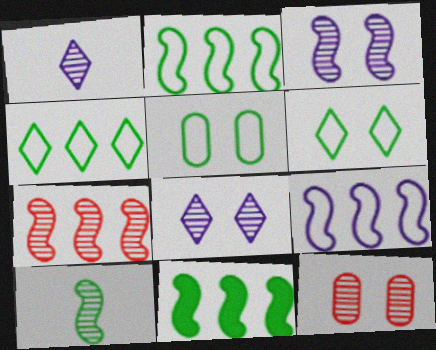[[3, 7, 10], 
[7, 9, 11]]